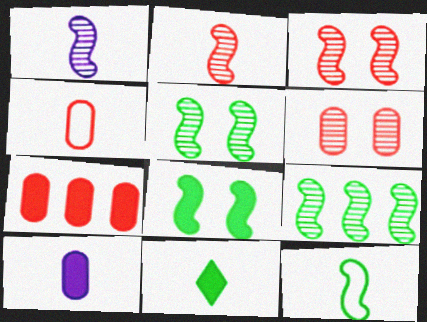[[1, 3, 9], 
[1, 4, 11], 
[4, 6, 7], 
[8, 9, 12]]